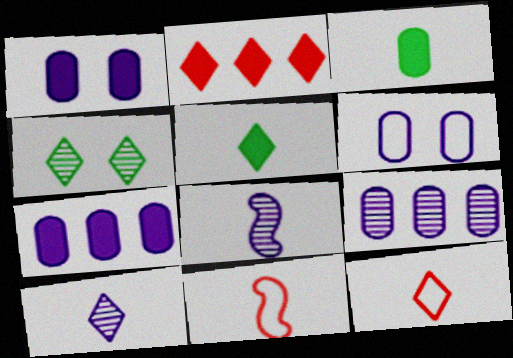[[3, 8, 12], 
[3, 10, 11], 
[4, 7, 11], 
[5, 10, 12]]